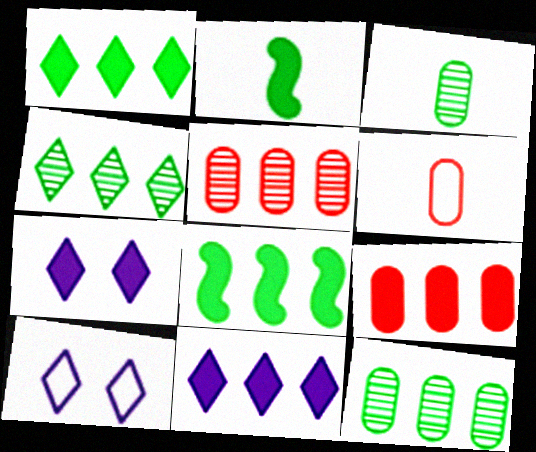[[2, 5, 10], 
[2, 7, 9], 
[8, 9, 11]]